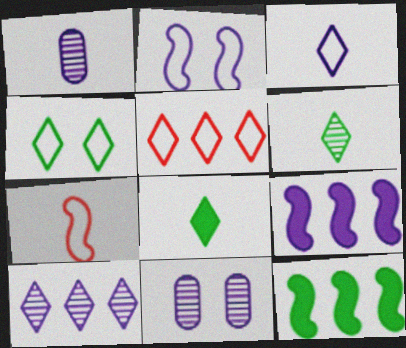[[1, 7, 8], 
[3, 4, 5], 
[3, 9, 11]]